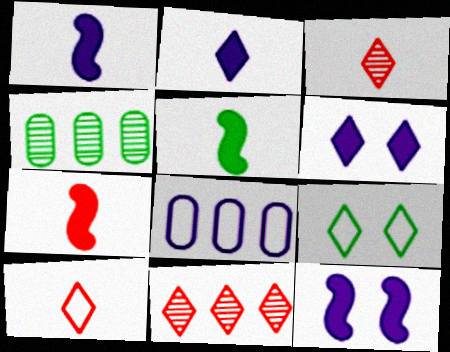[[1, 5, 7], 
[2, 9, 11], 
[4, 5, 9], 
[4, 10, 12]]